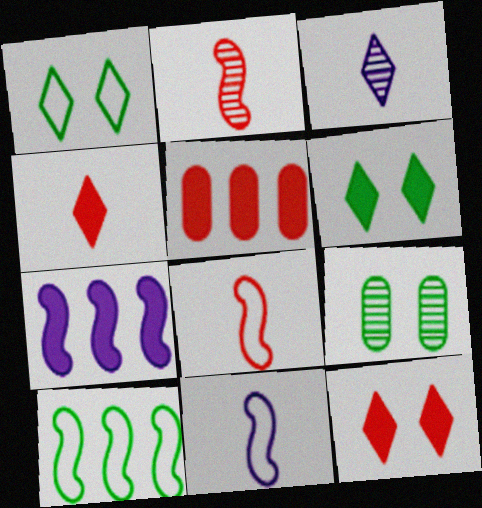[]